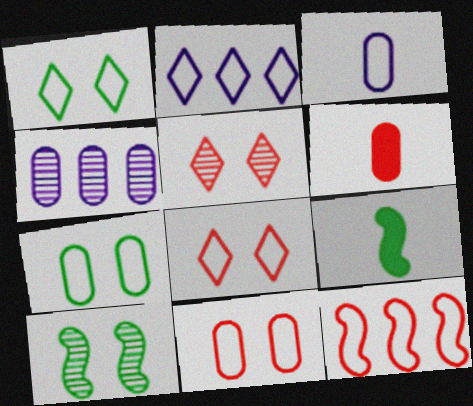[[1, 3, 12], 
[2, 6, 10], 
[4, 6, 7], 
[4, 8, 9], 
[5, 6, 12]]